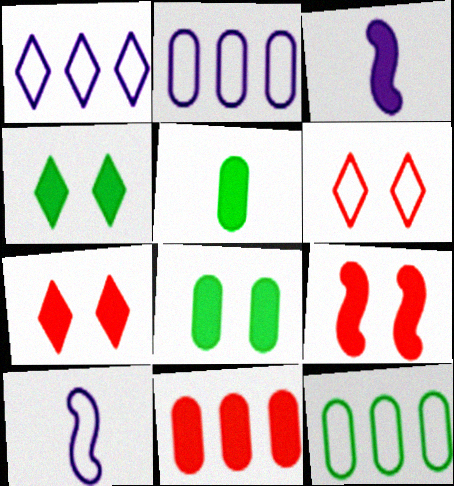[[3, 4, 11], 
[6, 10, 12]]